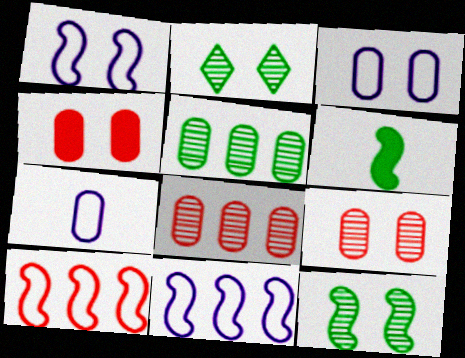[[1, 2, 4], 
[4, 5, 7]]